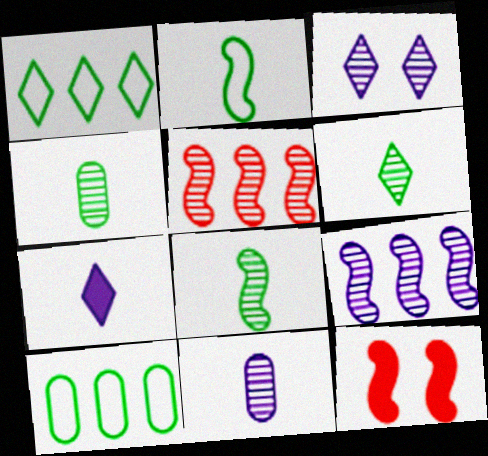[[1, 11, 12], 
[2, 9, 12], 
[3, 4, 5], 
[3, 9, 11], 
[4, 6, 8]]